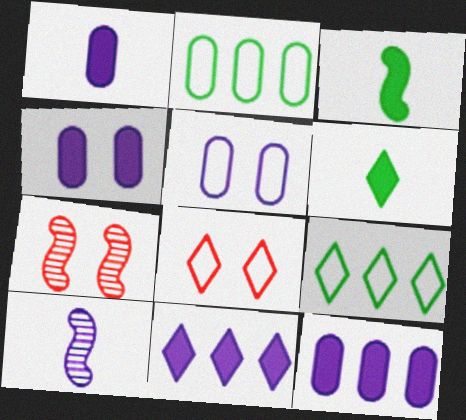[[1, 4, 12], 
[1, 7, 9], 
[5, 10, 11]]